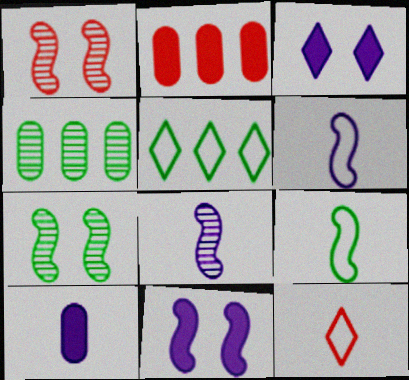[[1, 2, 12], 
[1, 5, 10], 
[4, 11, 12]]